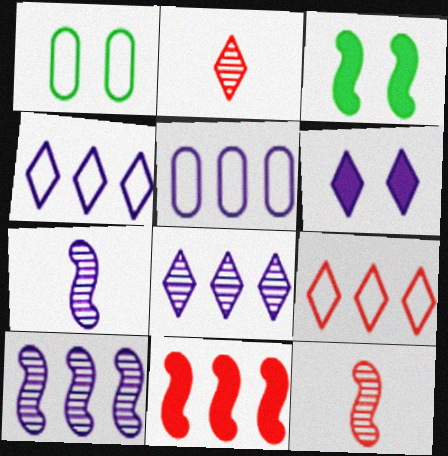[[2, 3, 5], 
[5, 6, 7]]